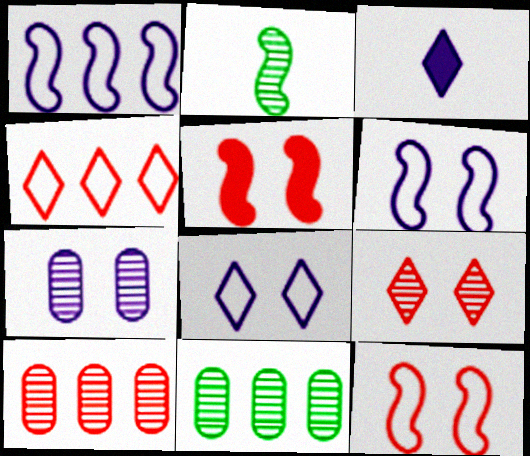[[1, 2, 5], 
[1, 3, 7], 
[3, 11, 12]]